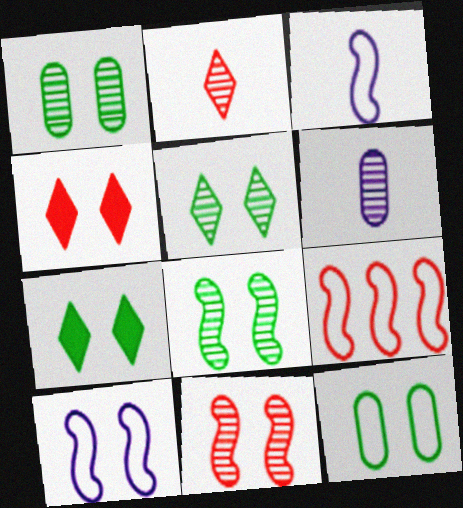[[1, 4, 10], 
[1, 5, 8], 
[6, 7, 9], 
[7, 8, 12]]